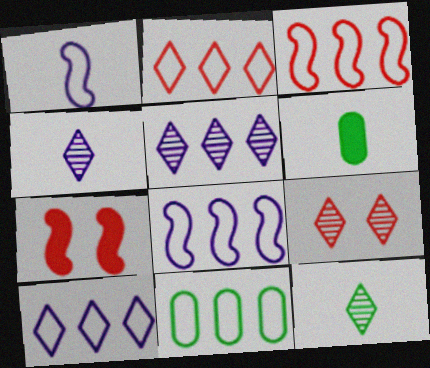[[2, 8, 11], 
[3, 10, 11], 
[4, 7, 11], 
[5, 9, 12], 
[6, 8, 9]]